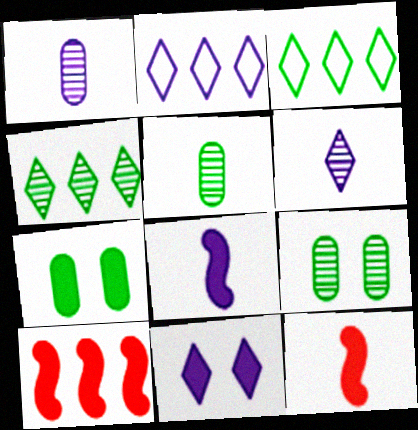[[2, 6, 11], 
[2, 9, 12]]